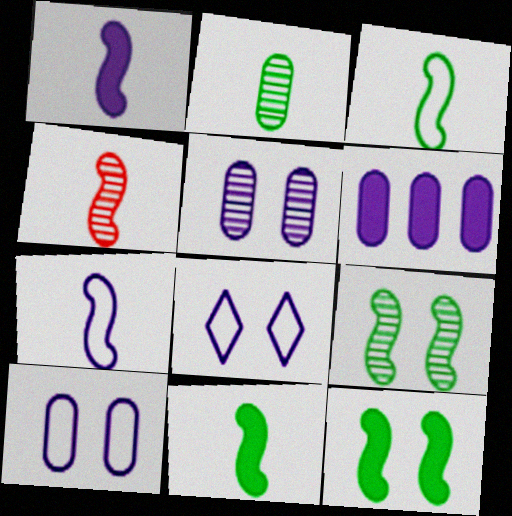[[1, 3, 4], 
[4, 7, 11]]